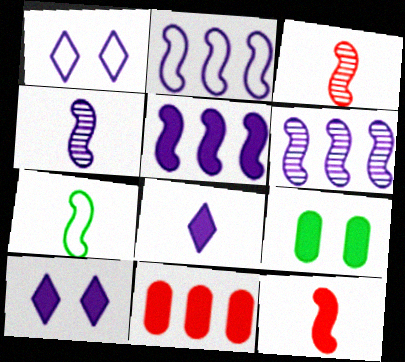[[2, 5, 6], 
[4, 7, 12]]